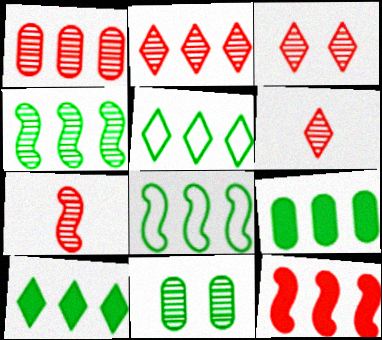[[1, 3, 7], 
[2, 3, 6], 
[4, 5, 9]]